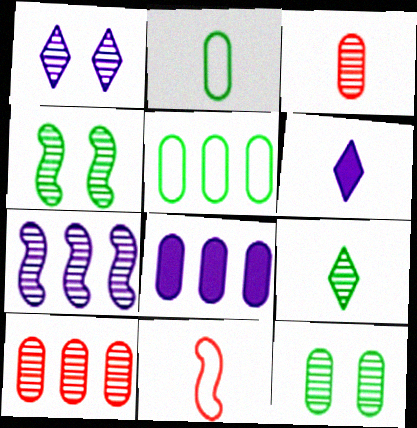[[5, 8, 10]]